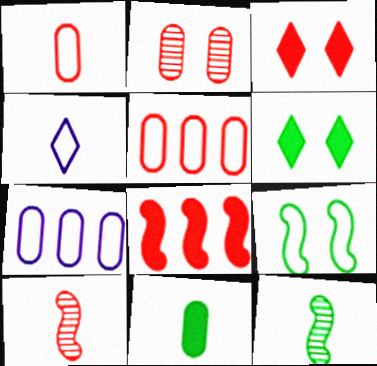[[2, 7, 11], 
[3, 5, 10], 
[3, 7, 12], 
[4, 5, 9], 
[4, 10, 11], 
[6, 7, 10]]